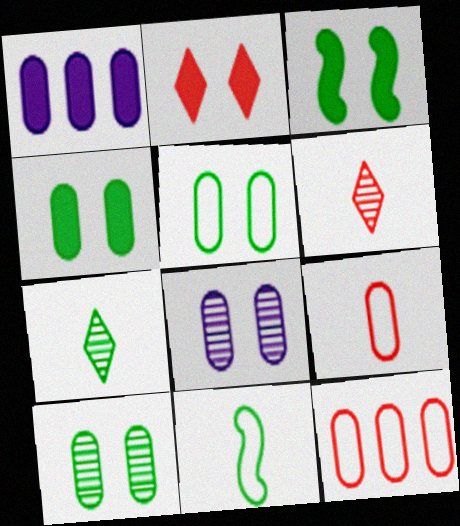[[1, 9, 10], 
[4, 5, 10]]